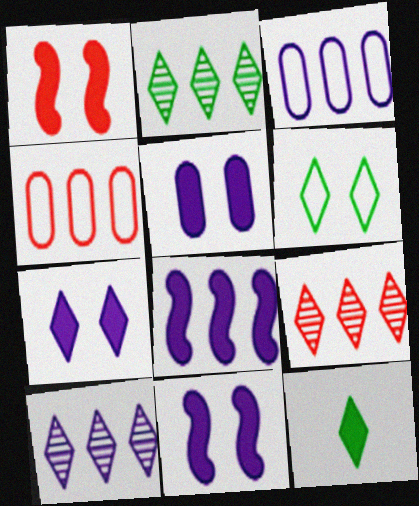[[2, 4, 8], 
[2, 6, 12], 
[2, 9, 10], 
[3, 8, 10], 
[5, 7, 11]]